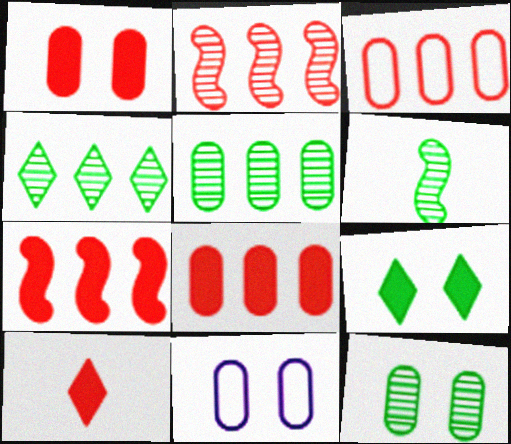[[1, 7, 10], 
[1, 11, 12], 
[4, 6, 12]]